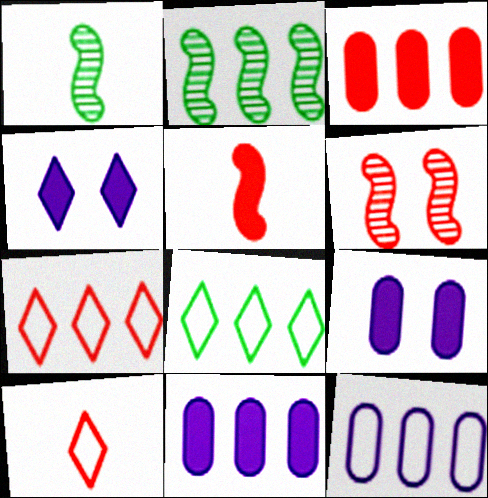[[1, 7, 9], 
[2, 7, 11], 
[2, 9, 10], 
[3, 6, 10]]